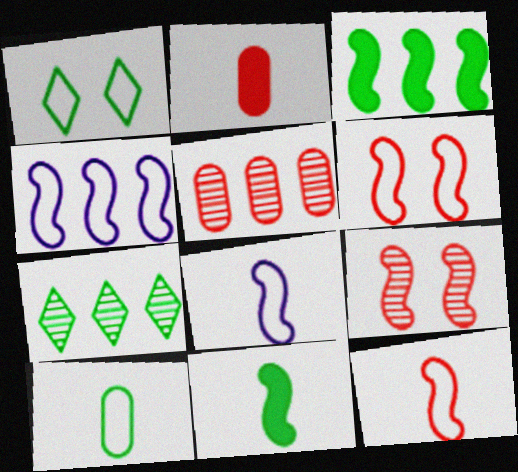[[3, 8, 9], 
[4, 9, 11]]